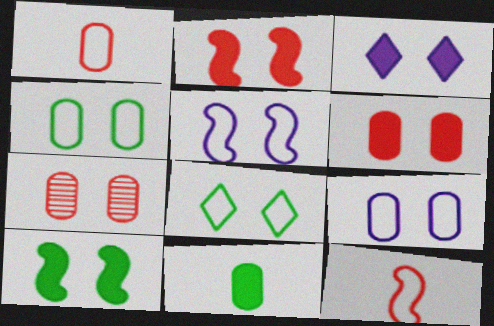[[3, 6, 10]]